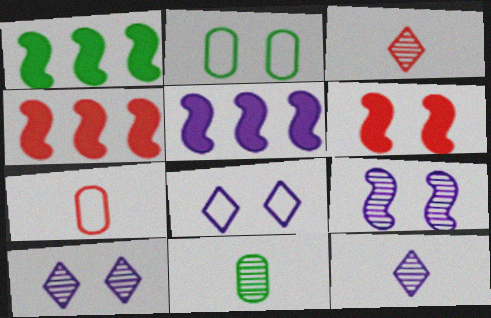[[1, 4, 5], 
[1, 7, 10], 
[2, 3, 5], 
[2, 4, 12], 
[2, 6, 10], 
[4, 8, 11]]